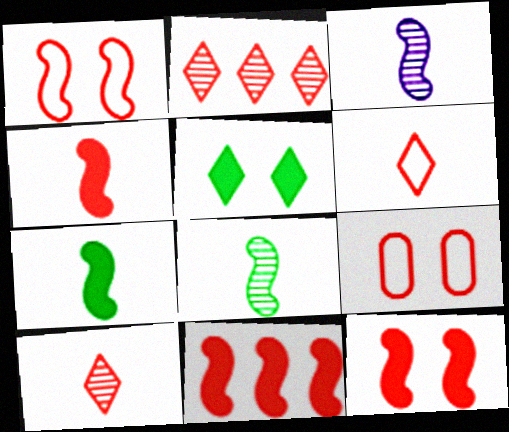[[2, 4, 9], 
[4, 11, 12], 
[9, 10, 11]]